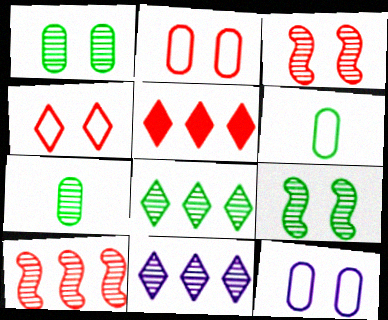[[3, 7, 11], 
[7, 8, 9]]